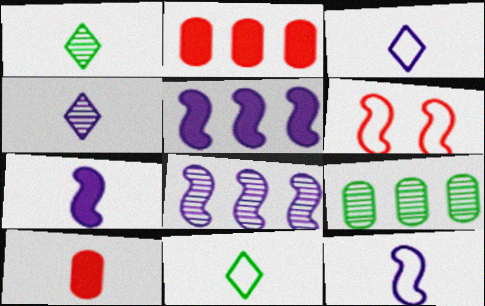[[1, 10, 12]]